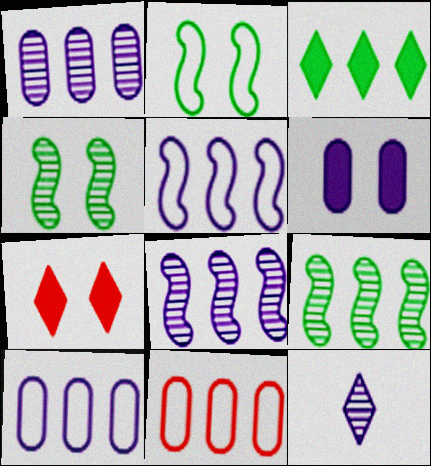[[3, 8, 11], 
[5, 6, 12]]